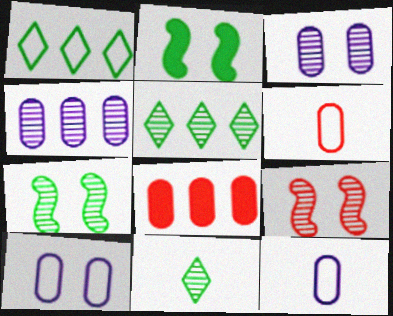[[4, 9, 11]]